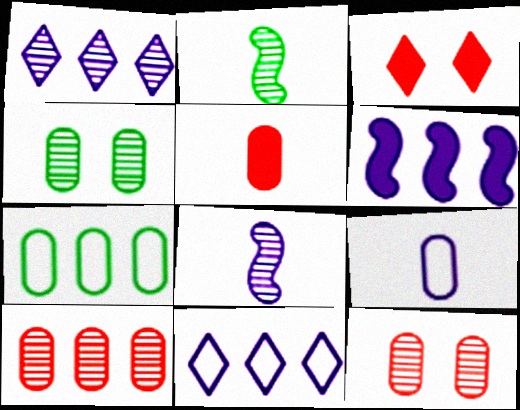[[1, 2, 12], 
[3, 7, 8]]